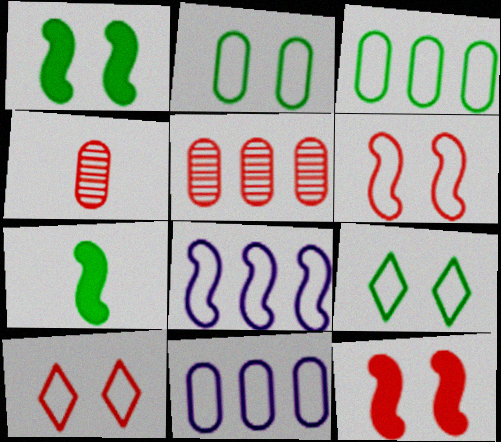[]